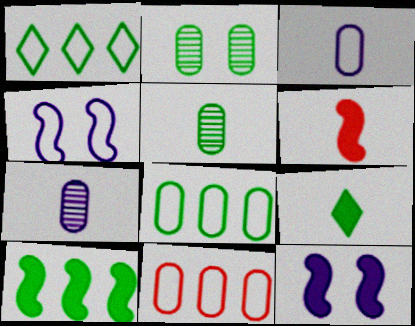[[6, 10, 12]]